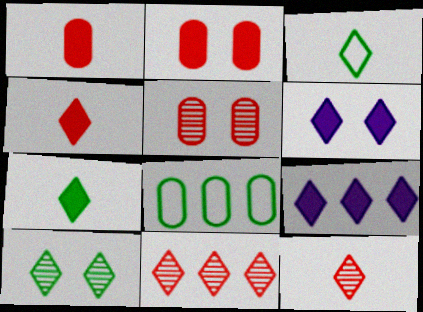[[3, 6, 11]]